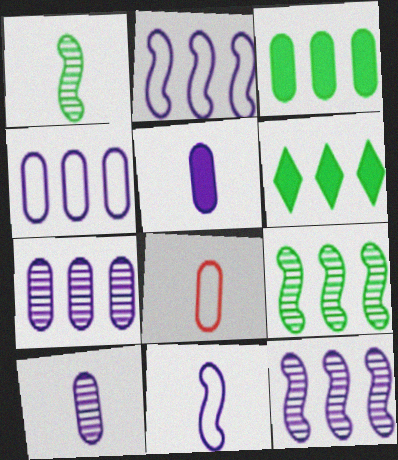[]